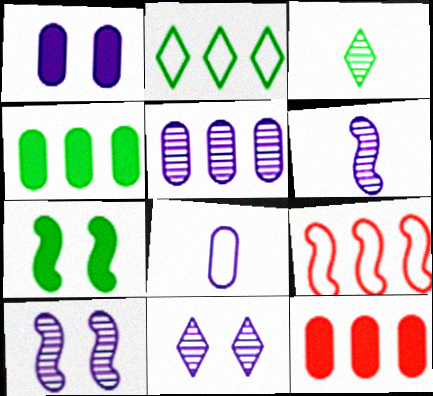[[1, 3, 9], 
[1, 5, 8], 
[5, 6, 11], 
[6, 7, 9]]